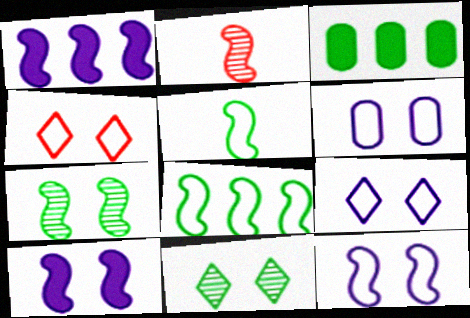[[2, 3, 9], 
[2, 8, 10], 
[3, 5, 11], 
[6, 9, 12]]